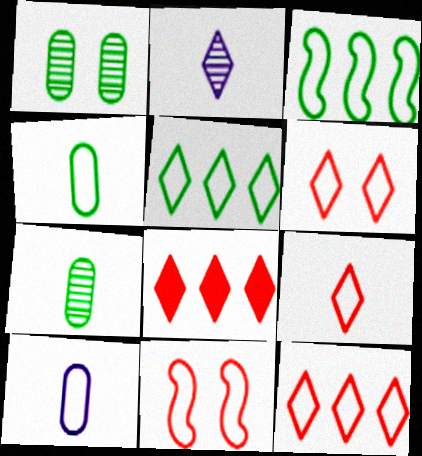[[3, 6, 10], 
[5, 10, 11], 
[6, 9, 12]]